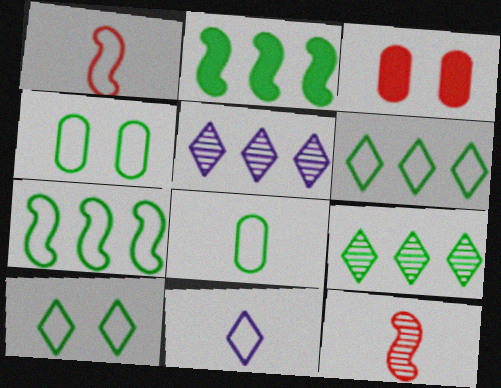[[1, 8, 11], 
[7, 8, 10]]